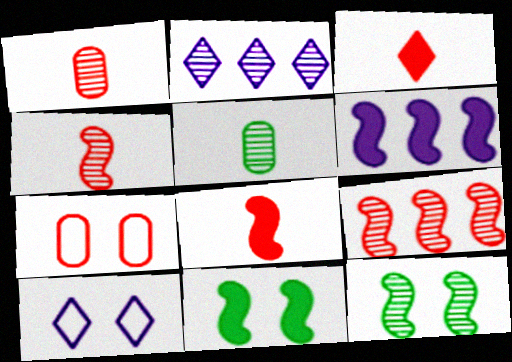[[1, 2, 12], 
[3, 7, 9], 
[6, 8, 11]]